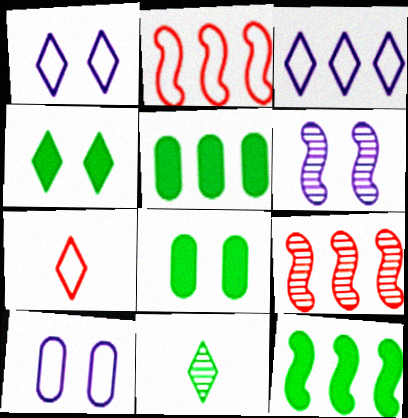[[3, 5, 9], 
[5, 6, 7]]